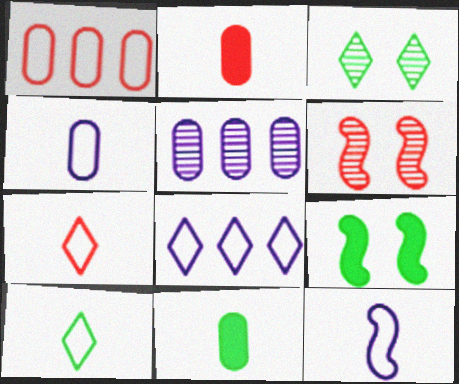[[5, 7, 9], 
[6, 8, 11]]